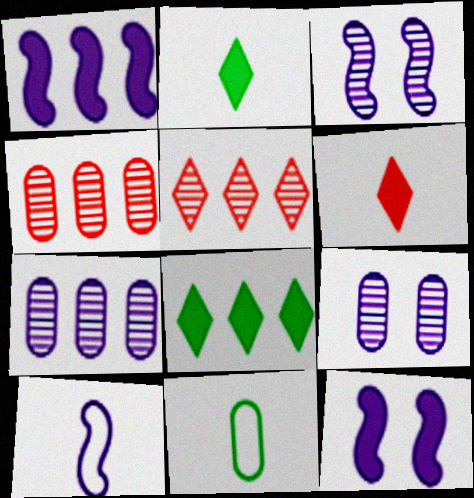[[1, 3, 10], 
[5, 11, 12]]